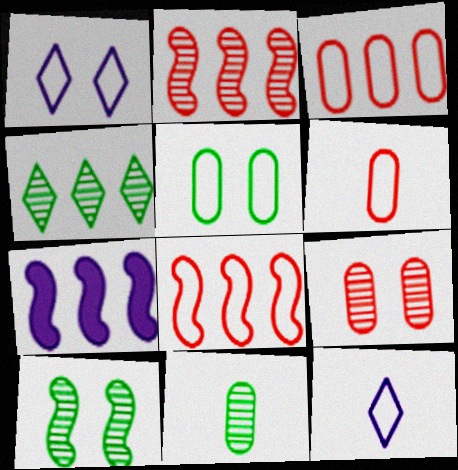[[3, 4, 7], 
[4, 10, 11], 
[5, 8, 12]]